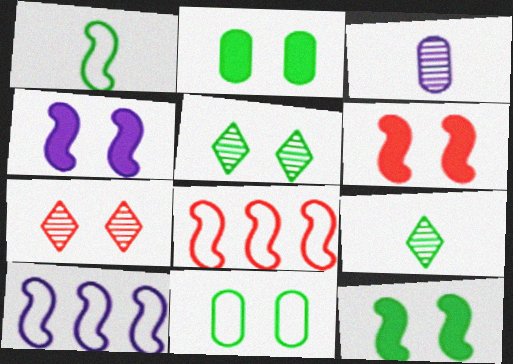[[4, 6, 12], 
[4, 7, 11], 
[5, 11, 12]]